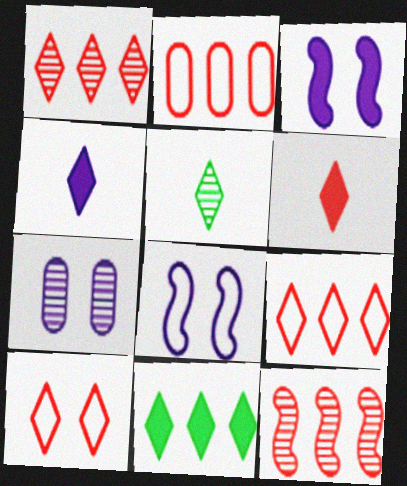[[1, 6, 10], 
[2, 3, 5], 
[5, 7, 12]]